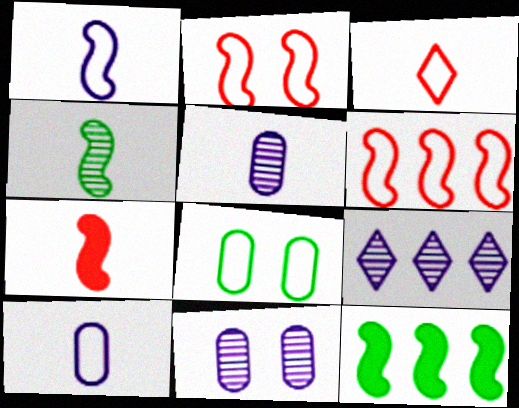[[1, 4, 7], 
[3, 11, 12], 
[7, 8, 9]]